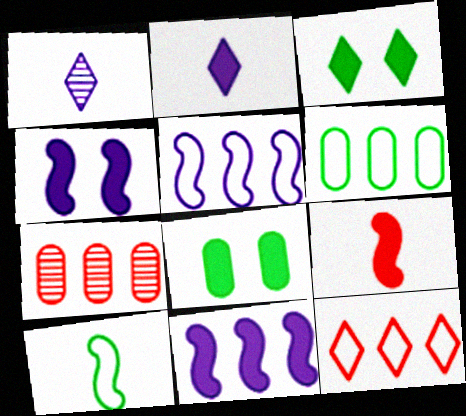[[1, 3, 12], 
[5, 6, 12]]